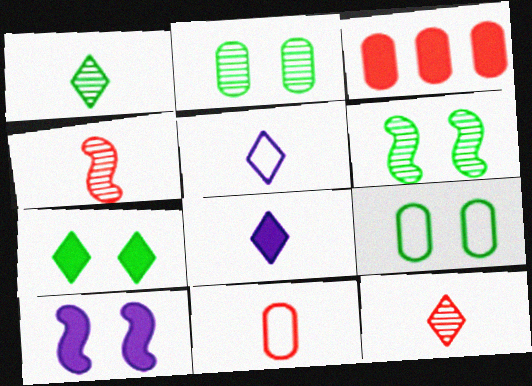[[3, 5, 6], 
[6, 7, 9]]